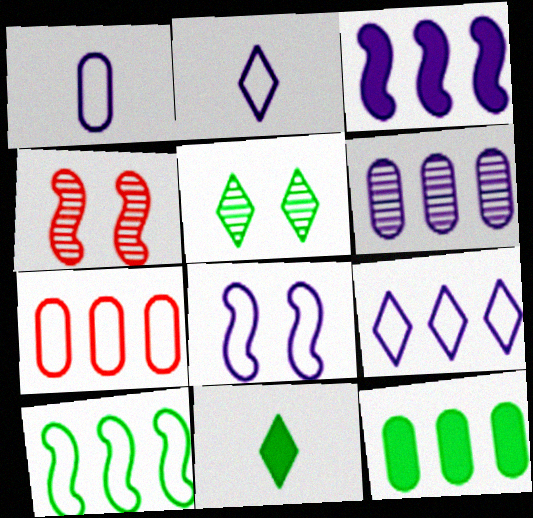[[1, 8, 9], 
[2, 4, 12], 
[3, 6, 9], 
[6, 7, 12], 
[7, 9, 10]]